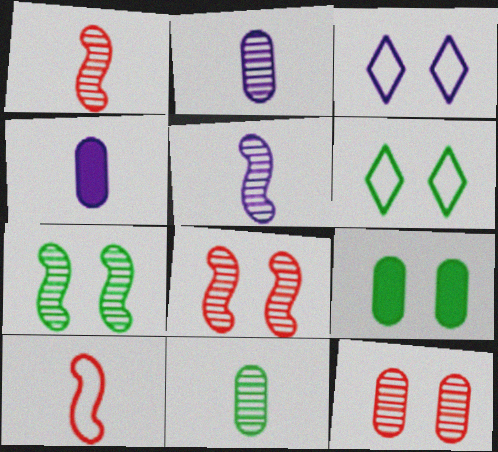[[3, 8, 9], 
[6, 7, 9]]